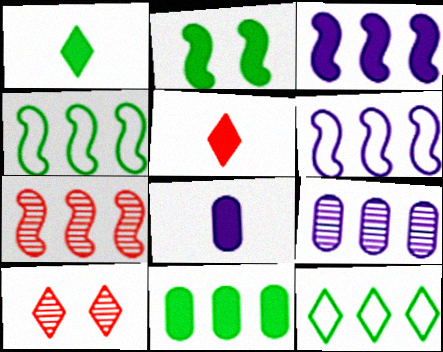[[1, 2, 11], 
[3, 4, 7], 
[4, 8, 10]]